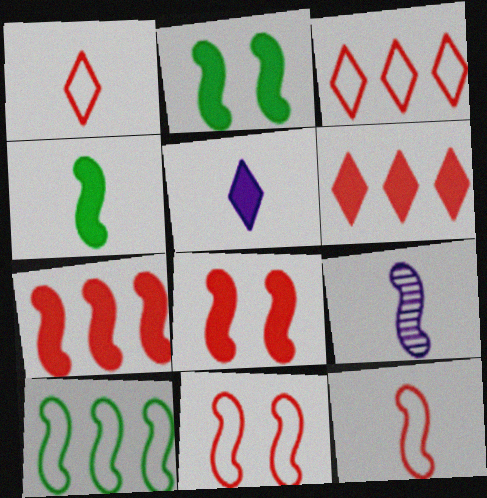[[4, 9, 12], 
[8, 9, 10]]